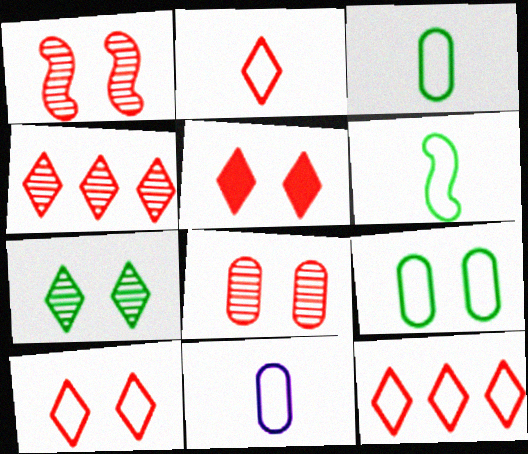[[2, 4, 5], 
[2, 6, 11], 
[2, 10, 12]]